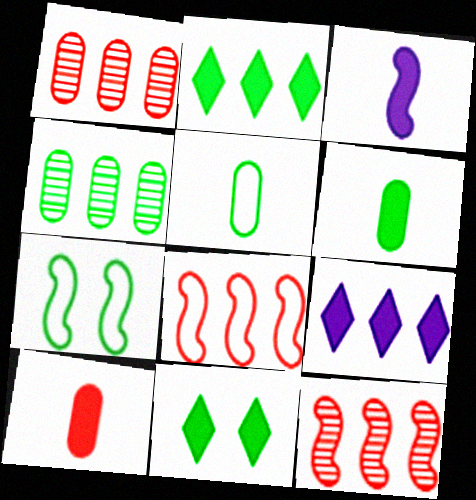[[3, 7, 12], 
[4, 8, 9]]